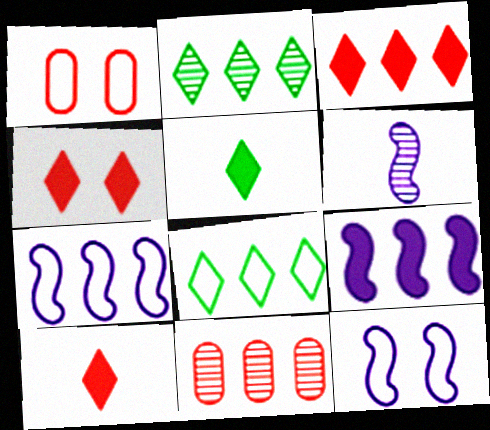[[3, 4, 10], 
[5, 11, 12], 
[6, 9, 12], 
[8, 9, 11]]